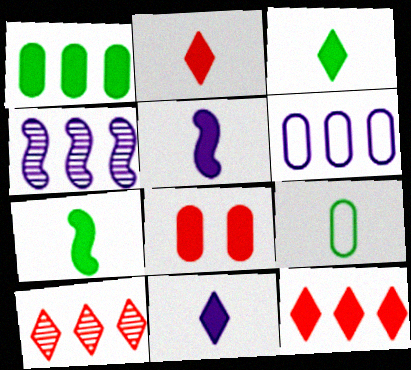[[2, 3, 11]]